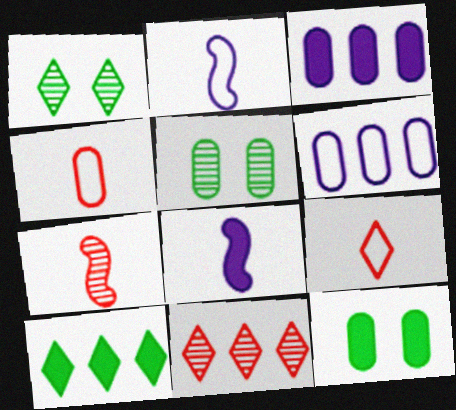[[2, 11, 12], 
[3, 4, 5]]